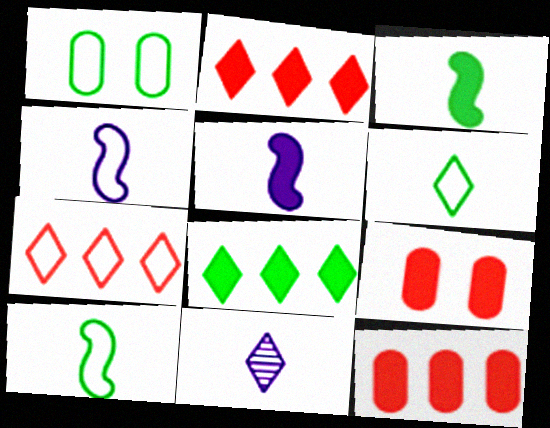[[1, 4, 7], 
[5, 8, 9]]